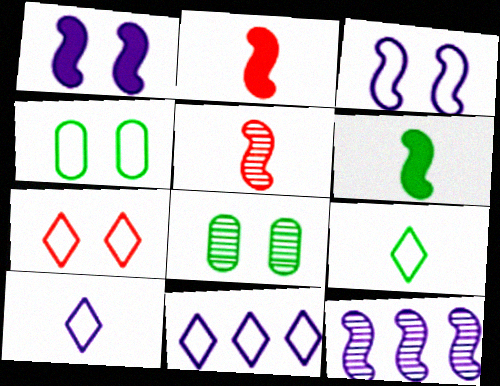[[1, 7, 8], 
[2, 8, 11], 
[3, 4, 7], 
[7, 9, 11]]